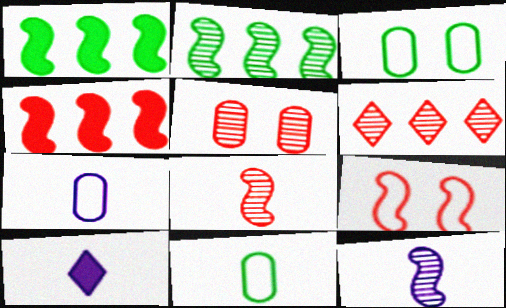[[1, 9, 12], 
[4, 8, 9], 
[5, 6, 8], 
[7, 10, 12], 
[8, 10, 11]]